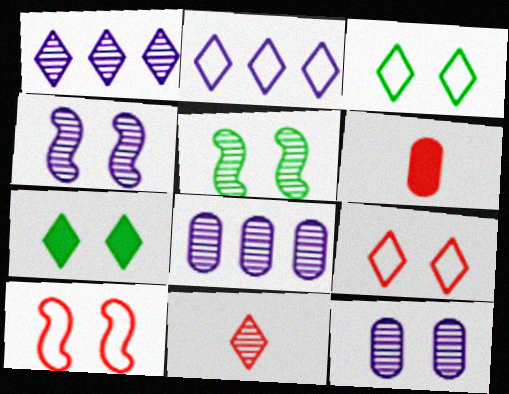[[2, 5, 6], 
[2, 7, 11], 
[5, 8, 11], 
[7, 10, 12]]